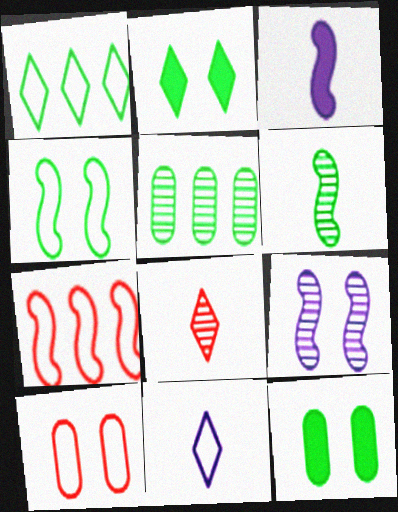[[1, 6, 12], 
[2, 9, 10], 
[5, 8, 9]]